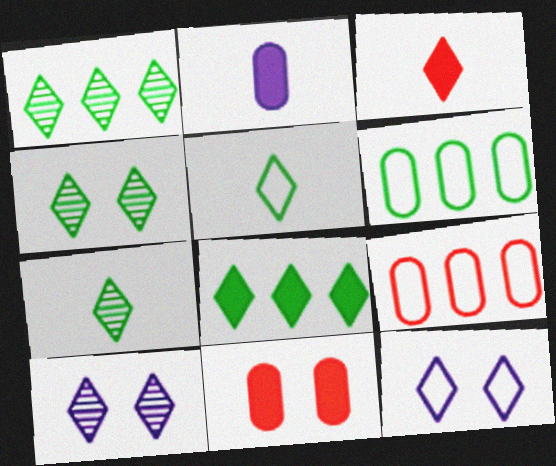[[1, 3, 12], 
[1, 4, 7], 
[4, 5, 8]]